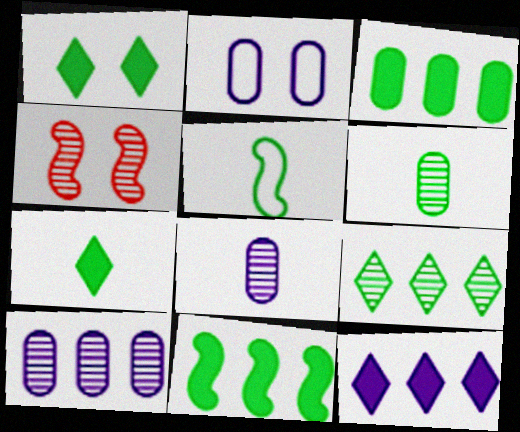[[1, 2, 4], 
[4, 8, 9], 
[5, 6, 7]]